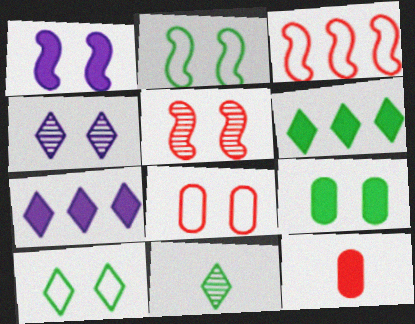[[1, 2, 5], 
[1, 6, 12], 
[6, 10, 11]]